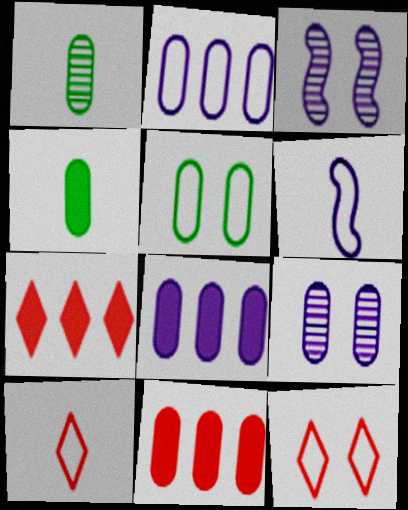[]